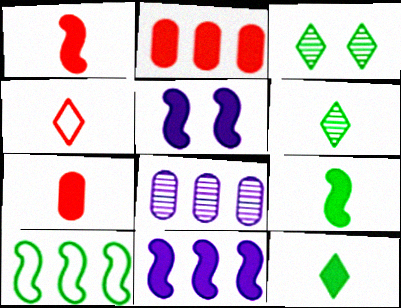[[2, 5, 12]]